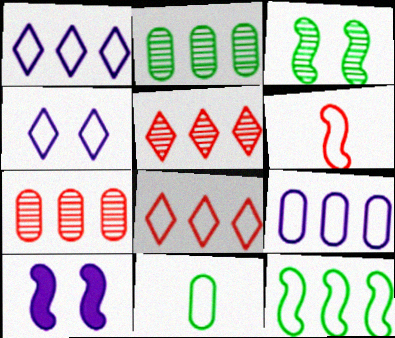[[5, 10, 11], 
[8, 9, 12]]